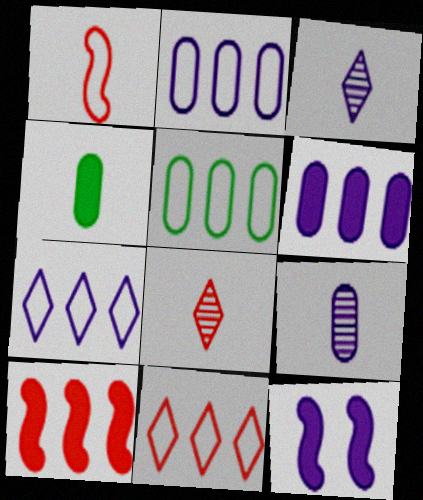[[1, 3, 4], 
[2, 3, 12], 
[5, 8, 12], 
[7, 9, 12]]